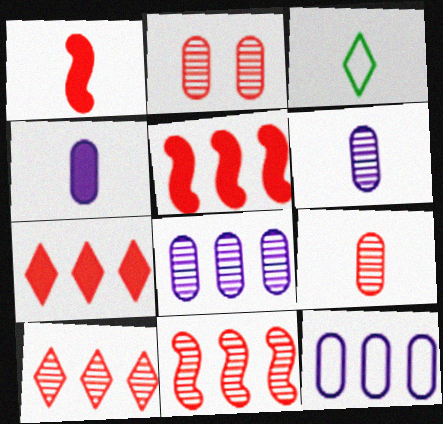[[1, 3, 6]]